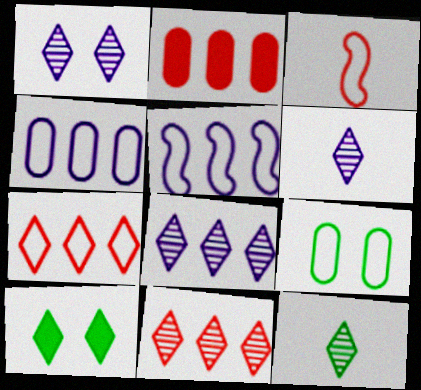[[1, 6, 8], 
[1, 11, 12], 
[6, 7, 10]]